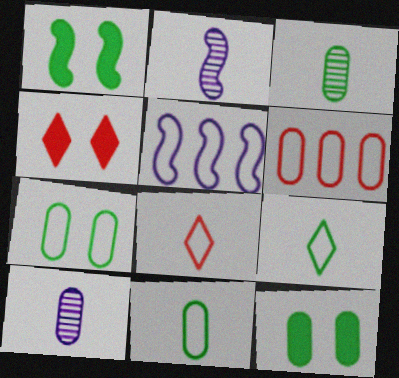[[3, 4, 5], 
[5, 7, 8], 
[6, 10, 12]]